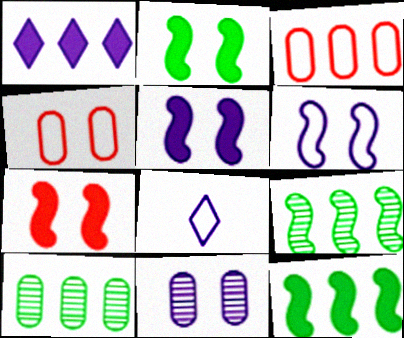[[1, 3, 9], 
[2, 5, 7], 
[7, 8, 10]]